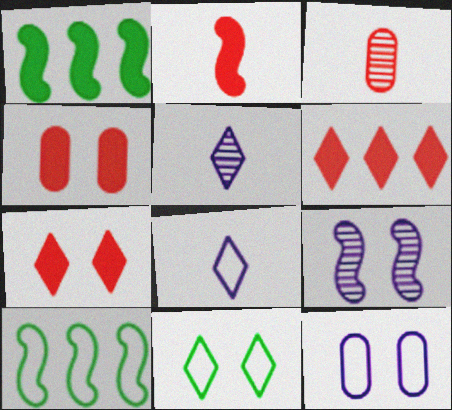[[2, 4, 6], 
[2, 9, 10], 
[4, 5, 10], 
[4, 9, 11], 
[5, 6, 11]]